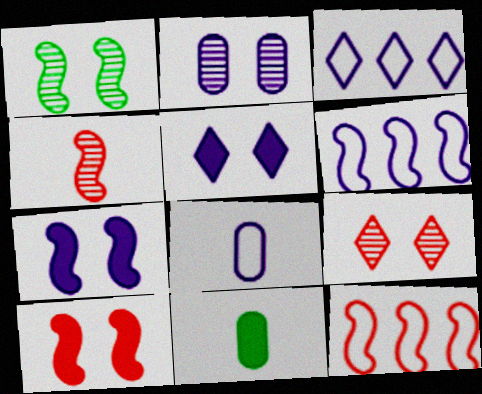[[1, 2, 9], 
[4, 10, 12], 
[6, 9, 11]]